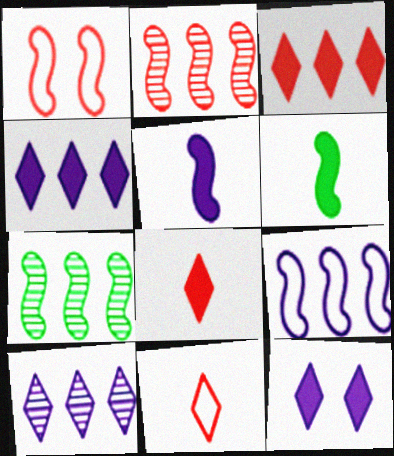[[1, 5, 7]]